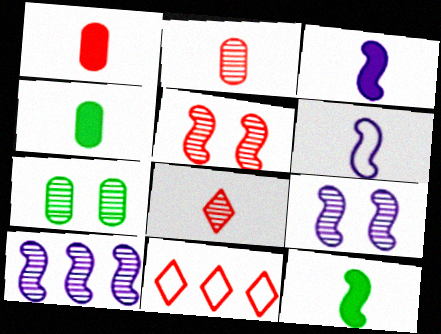[[1, 5, 11], 
[3, 7, 11], 
[4, 6, 8], 
[4, 9, 11], 
[7, 8, 10]]